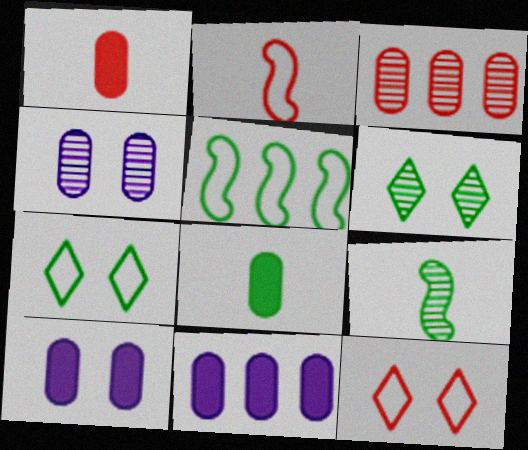[[2, 6, 11], 
[5, 6, 8], 
[9, 11, 12]]